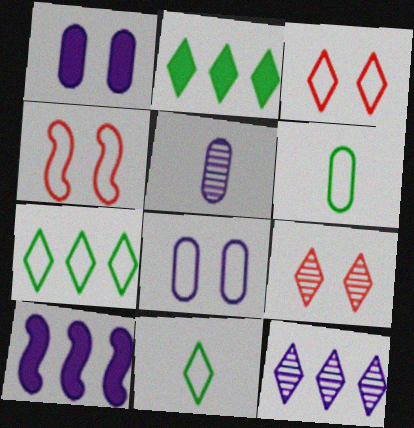[[2, 4, 5], 
[6, 9, 10]]